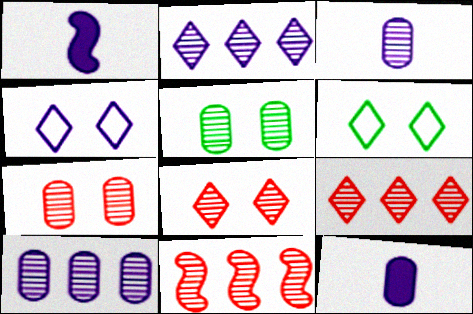[[1, 4, 10], 
[6, 11, 12]]